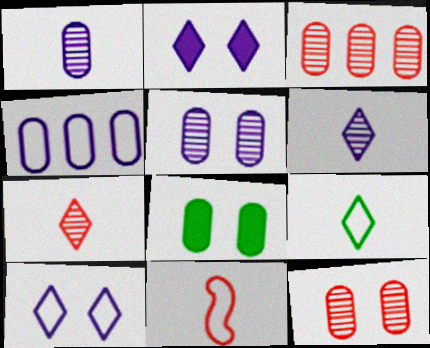[]